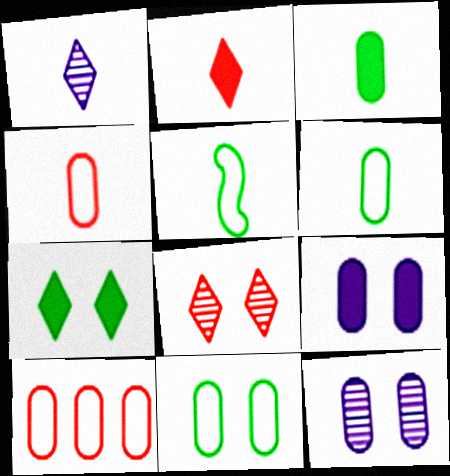[[3, 10, 12]]